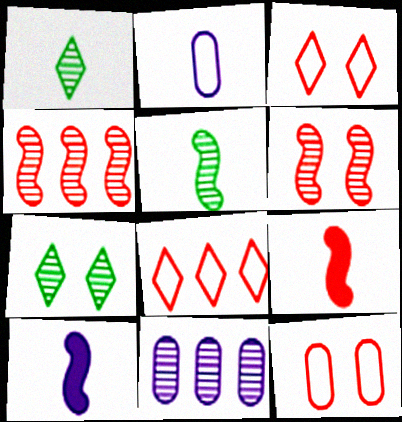[[1, 2, 9], 
[1, 6, 11]]